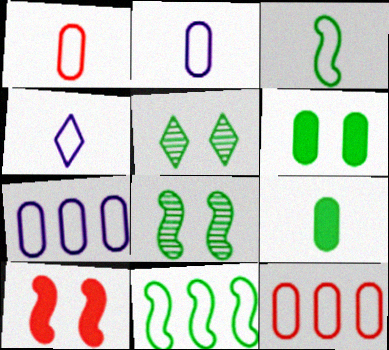[[1, 3, 4], 
[5, 9, 11]]